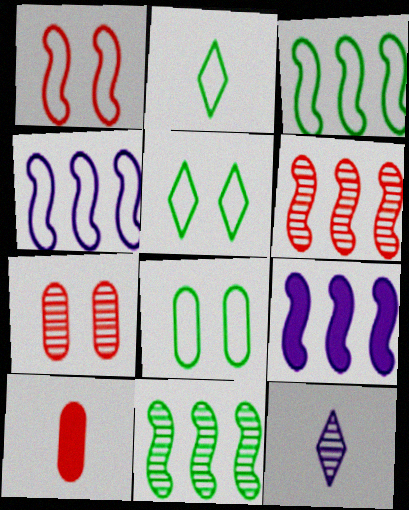[[2, 3, 8], 
[2, 7, 9], 
[3, 6, 9], 
[7, 11, 12]]